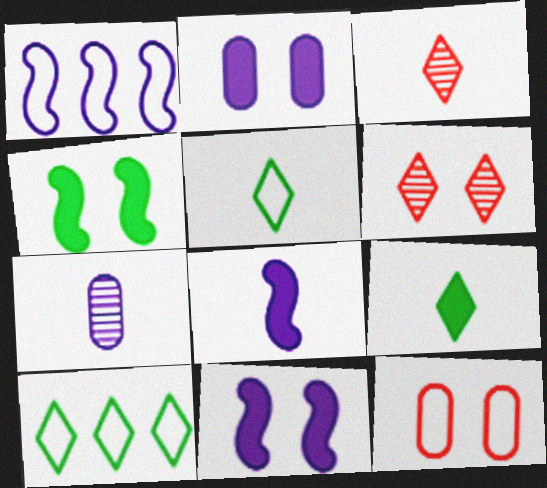[[1, 5, 12]]